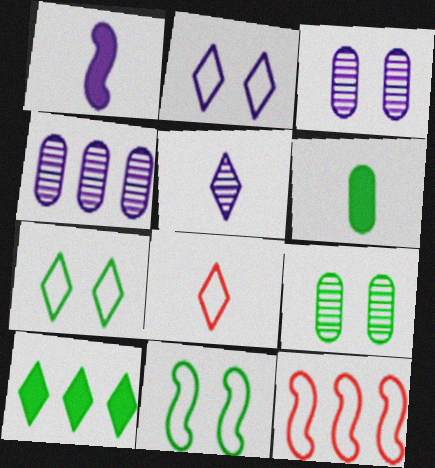[[1, 2, 4], 
[4, 10, 12]]